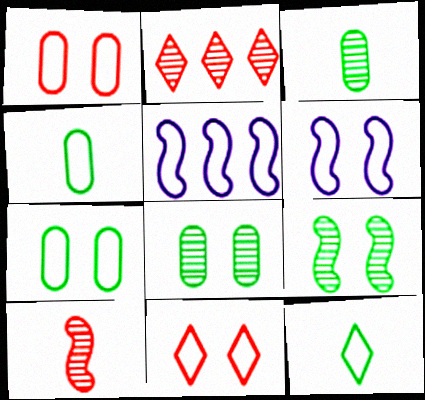[[1, 5, 12], 
[4, 5, 11], 
[6, 7, 11]]